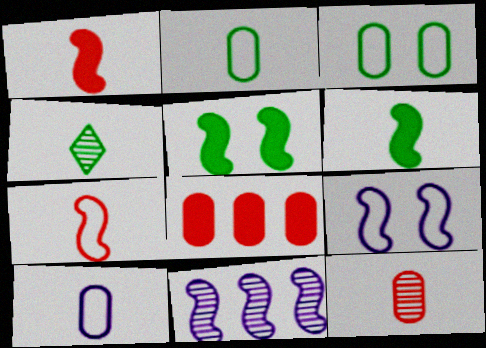[[1, 4, 10], 
[2, 4, 6], 
[4, 8, 9], 
[5, 7, 11]]